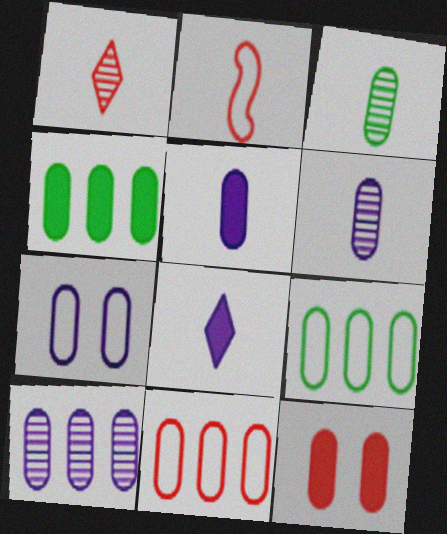[[2, 3, 8], 
[4, 5, 12], 
[4, 10, 11], 
[5, 7, 10], 
[6, 9, 12]]